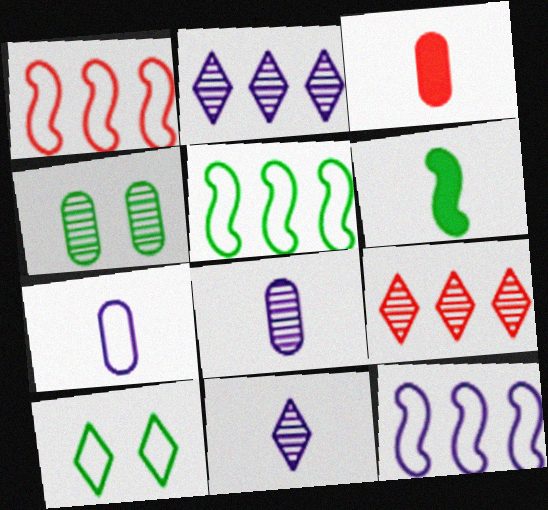[[1, 5, 12], 
[1, 7, 10]]